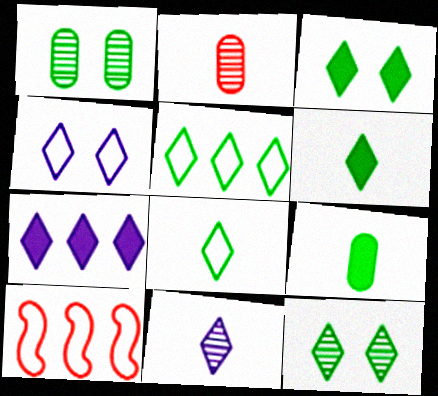[[4, 7, 11], 
[5, 6, 12]]